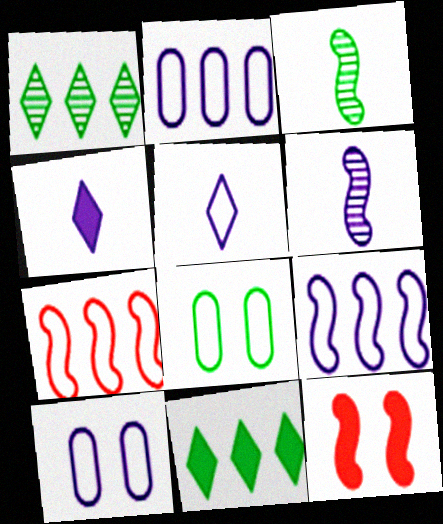[[3, 8, 11], 
[3, 9, 12], 
[5, 7, 8], 
[5, 9, 10]]